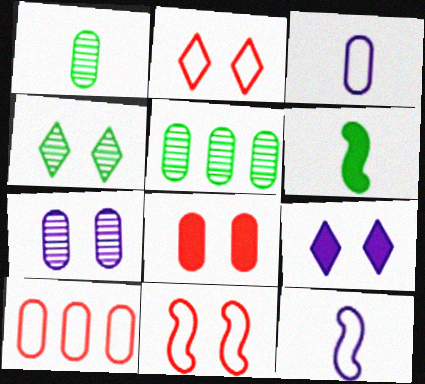[[2, 4, 9], 
[3, 5, 8]]